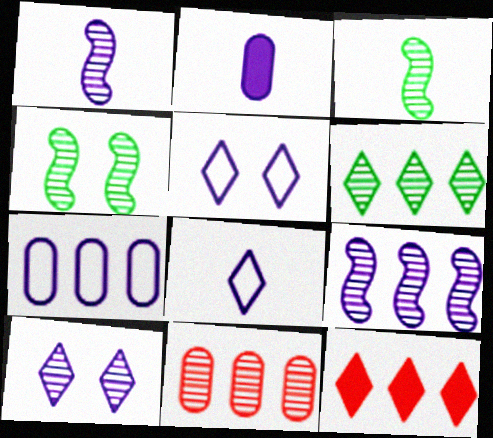[[1, 2, 8], 
[2, 5, 9], 
[3, 10, 11], 
[6, 9, 11]]